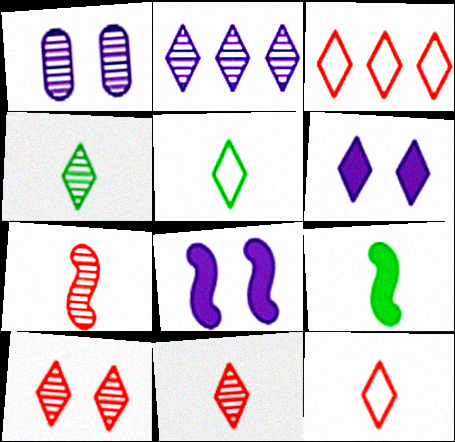[[1, 3, 9], 
[2, 4, 10], 
[3, 4, 6]]